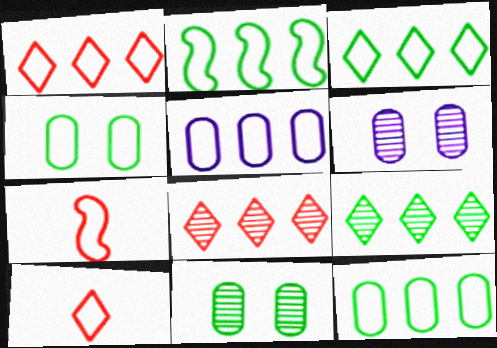[[1, 2, 5], 
[2, 3, 12]]